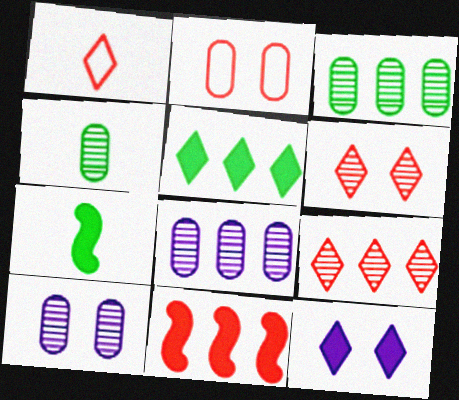[]